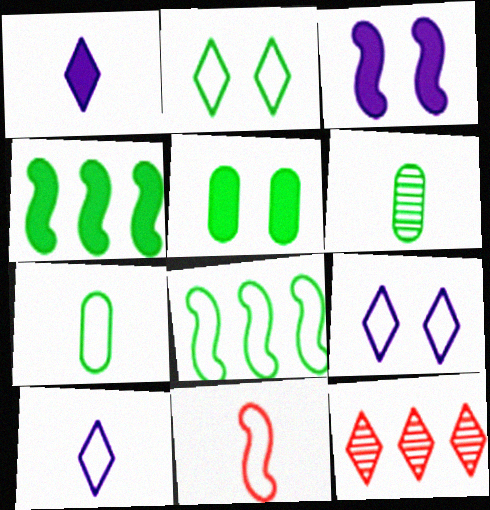[[1, 2, 12], 
[1, 6, 11], 
[2, 4, 6], 
[2, 7, 8], 
[3, 7, 12], 
[7, 10, 11]]